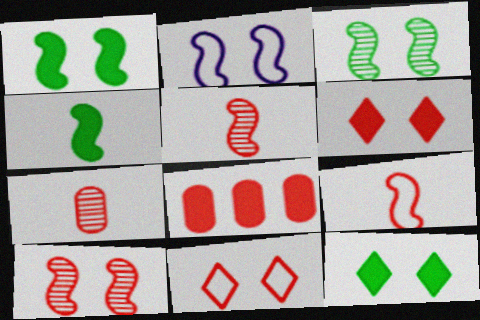[[1, 2, 10], 
[5, 8, 11]]